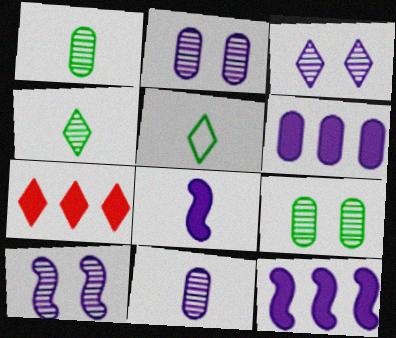[[2, 3, 10], 
[3, 5, 7]]